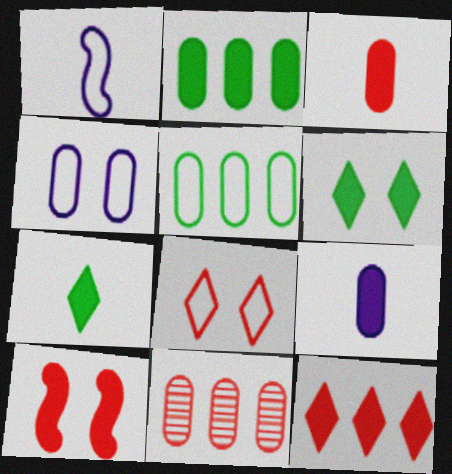[[1, 5, 8], 
[1, 6, 11], 
[3, 10, 12]]